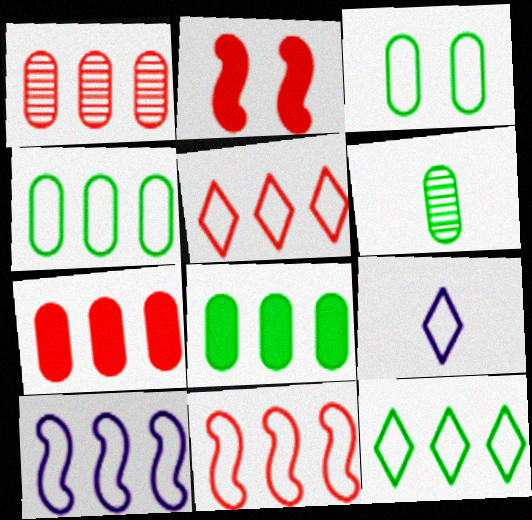[[3, 6, 8], 
[3, 9, 11], 
[4, 5, 10]]